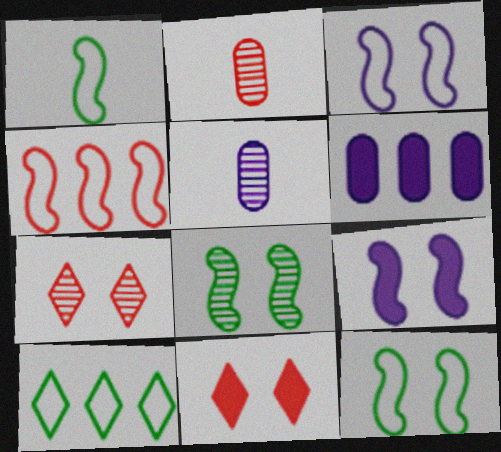[[1, 3, 4], 
[1, 6, 7], 
[2, 4, 11], 
[2, 9, 10]]